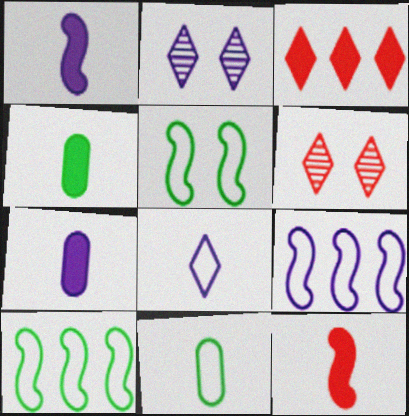[[2, 7, 9], 
[4, 6, 9], 
[6, 7, 10]]